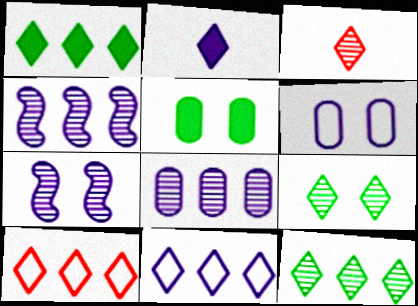[[2, 4, 6], 
[2, 9, 10]]